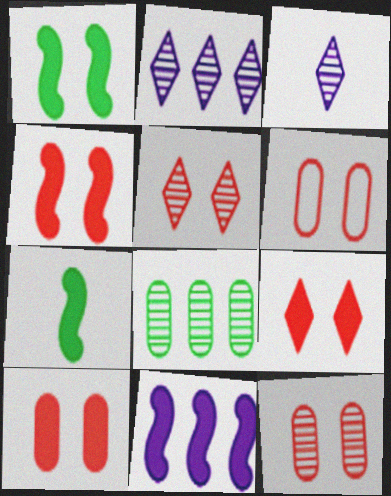[[2, 6, 7], 
[4, 5, 6], 
[4, 7, 11], 
[4, 9, 10], 
[6, 10, 12]]